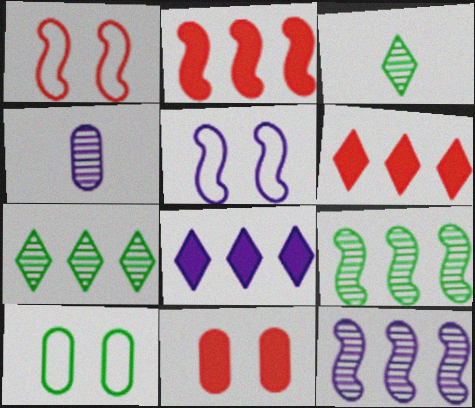[[4, 5, 8]]